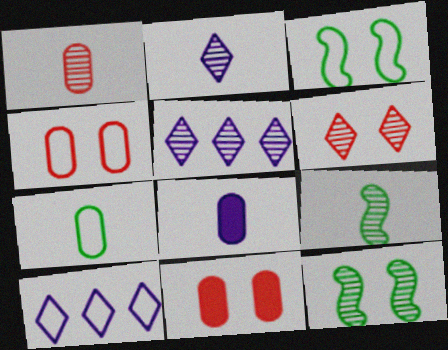[[1, 2, 9], 
[1, 5, 12], 
[1, 7, 8], 
[9, 10, 11]]